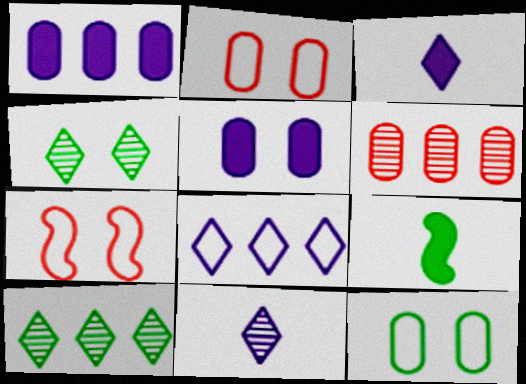[[4, 5, 7], 
[9, 10, 12]]